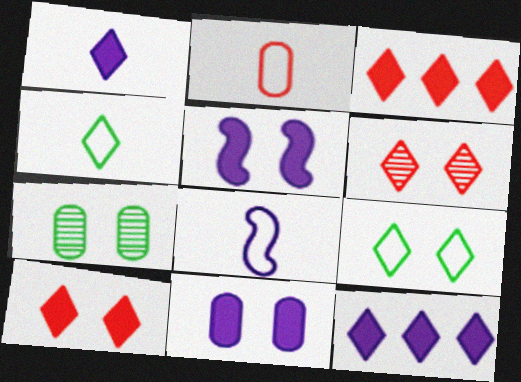[[2, 4, 8], 
[3, 7, 8], 
[4, 6, 12]]